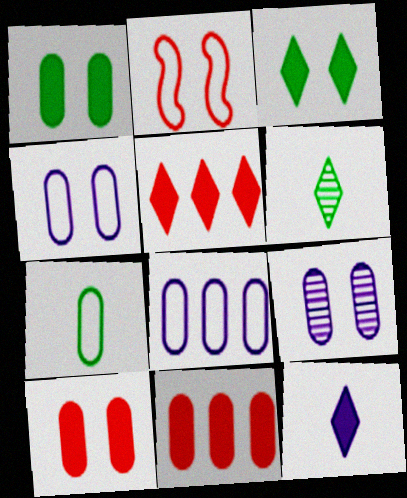[[2, 3, 9], 
[3, 5, 12], 
[7, 9, 11]]